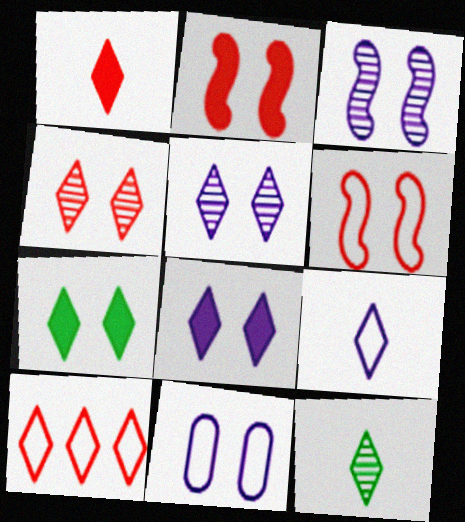[[1, 4, 10], 
[1, 9, 12], 
[3, 8, 11], 
[8, 10, 12]]